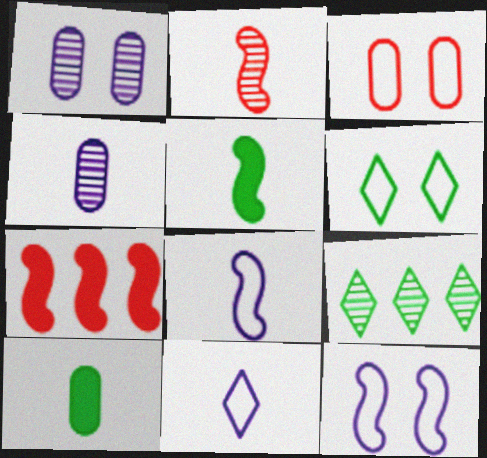[[1, 2, 9], 
[2, 5, 8], 
[2, 10, 11], 
[3, 6, 12], 
[4, 6, 7]]